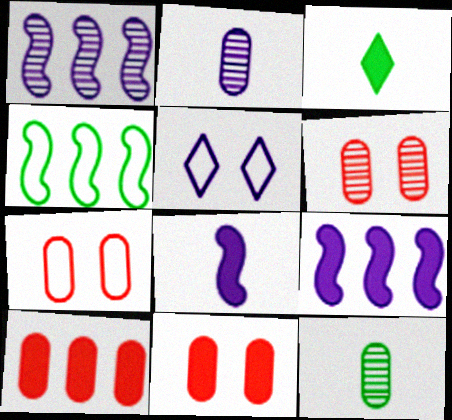[[1, 3, 7], 
[2, 5, 9], 
[3, 9, 11], 
[6, 7, 11]]